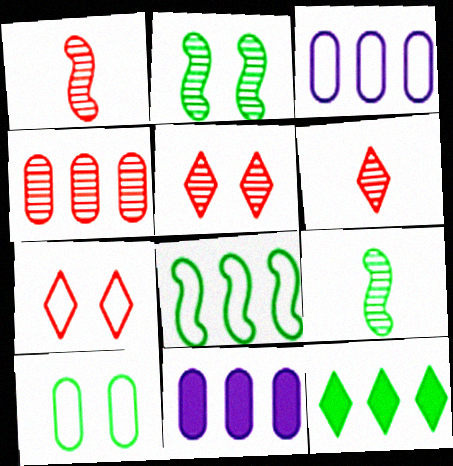[[1, 4, 5], 
[7, 9, 11], 
[9, 10, 12]]